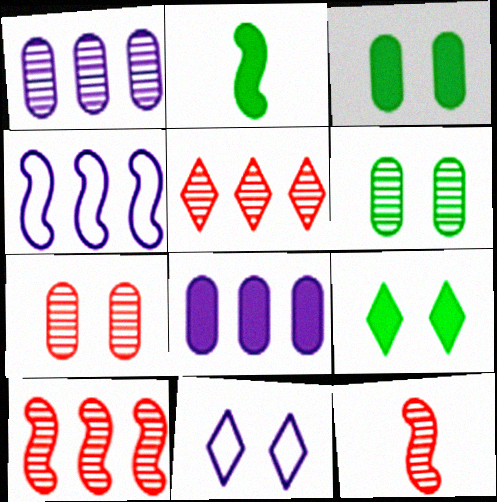[[5, 7, 12]]